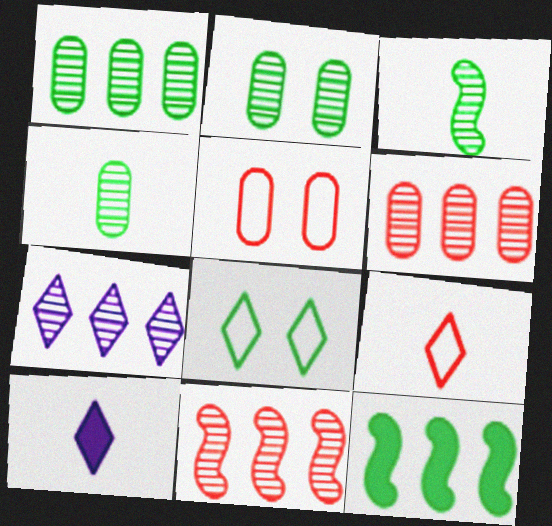[[1, 2, 4], 
[1, 7, 11], 
[4, 8, 12]]